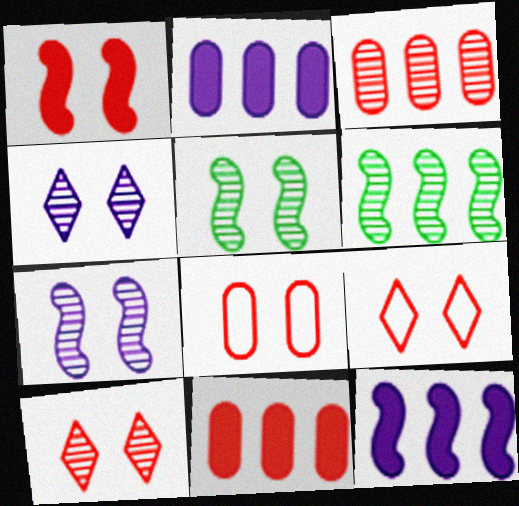[[1, 8, 10]]